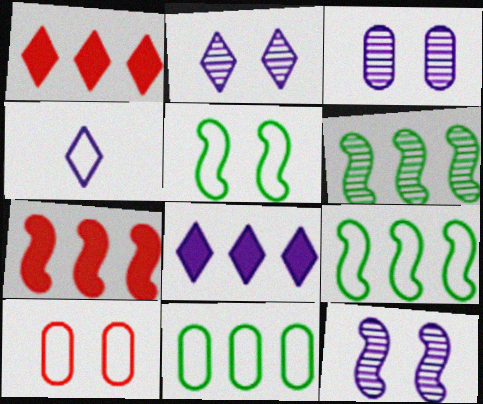[[2, 3, 12], 
[2, 4, 8], 
[4, 9, 10]]